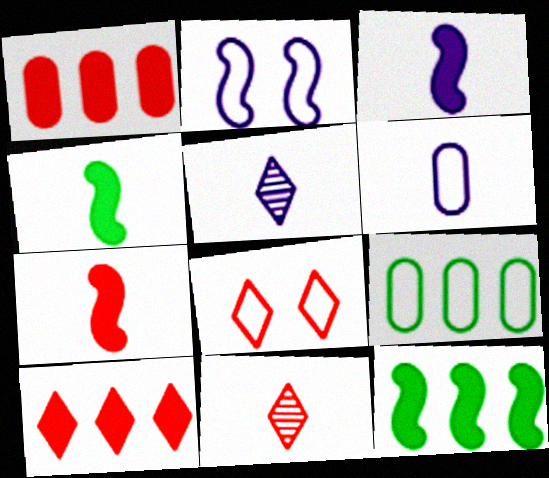[[3, 4, 7], 
[3, 5, 6], 
[4, 6, 11], 
[8, 10, 11]]